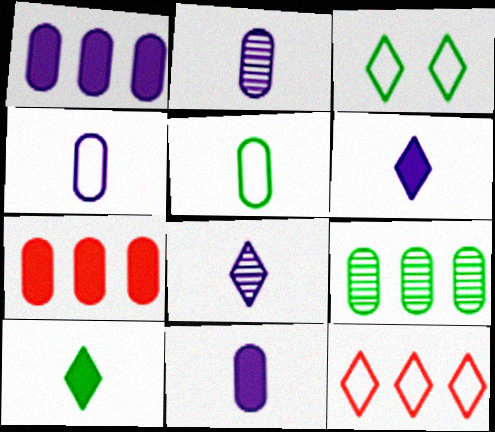[[2, 4, 11]]